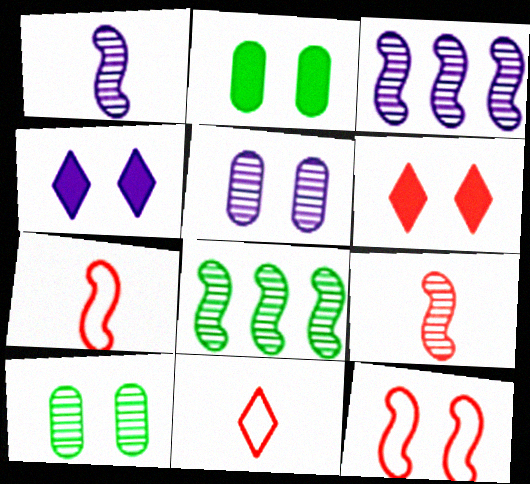[[2, 3, 11], 
[4, 10, 12]]